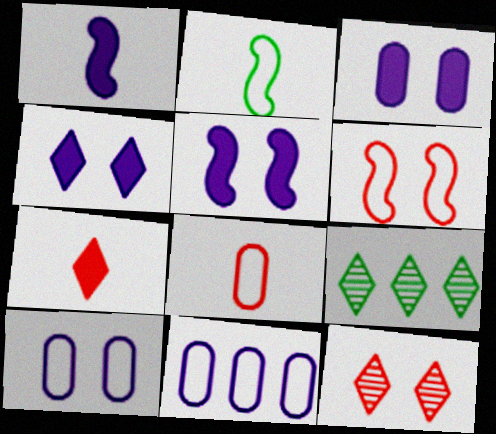[[3, 4, 5], 
[5, 8, 9]]